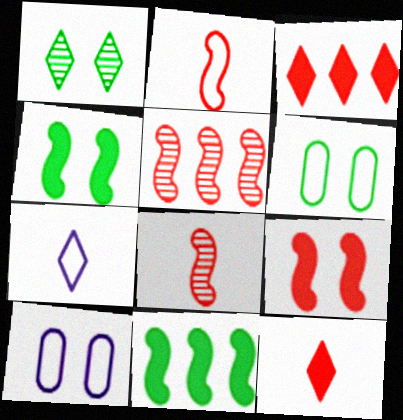[[1, 3, 7], 
[1, 4, 6], 
[1, 9, 10], 
[2, 5, 9]]